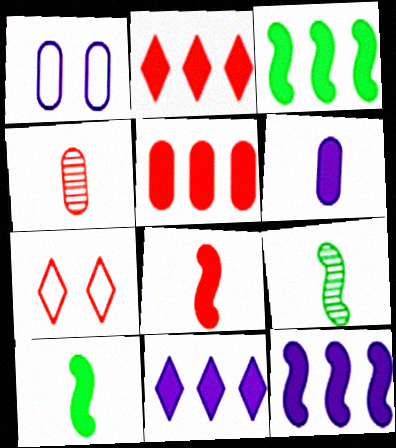[[1, 2, 9], 
[3, 5, 11]]